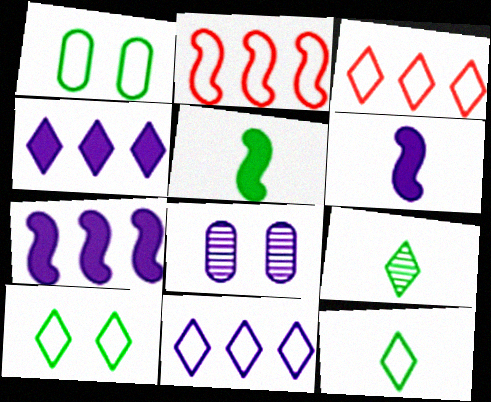[[3, 5, 8], 
[6, 8, 11]]